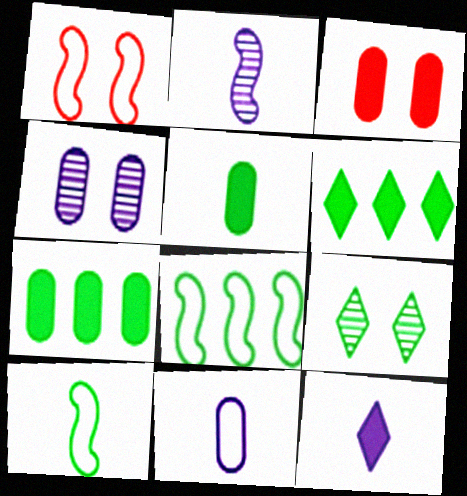[[2, 11, 12], 
[5, 8, 9], 
[7, 9, 10]]